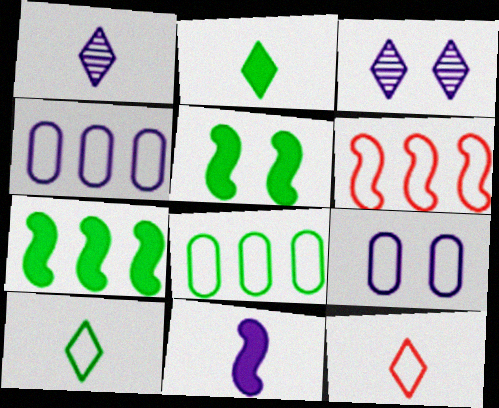[[1, 2, 12], 
[3, 4, 11], 
[6, 9, 10]]